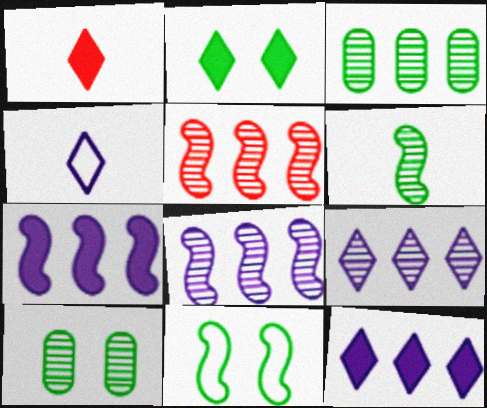[[1, 2, 12], 
[2, 10, 11], 
[3, 5, 9]]